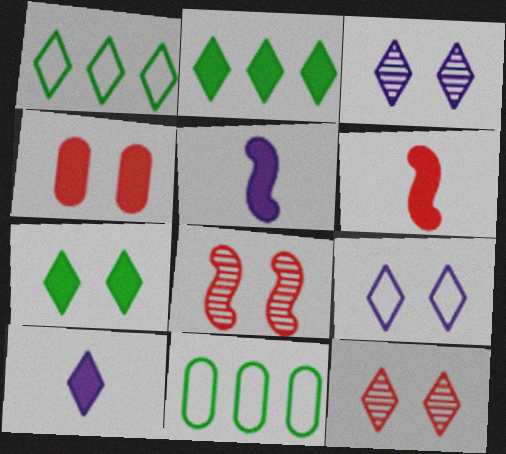[[1, 10, 12], 
[2, 4, 5], 
[3, 6, 11], 
[5, 11, 12], 
[7, 9, 12], 
[8, 10, 11]]